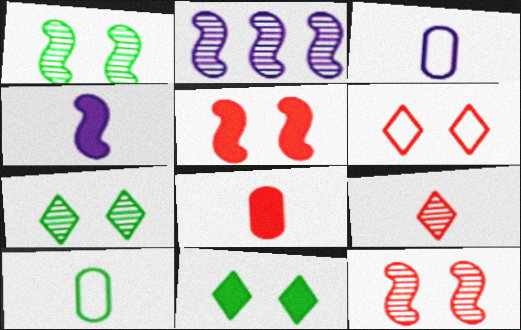[[4, 9, 10]]